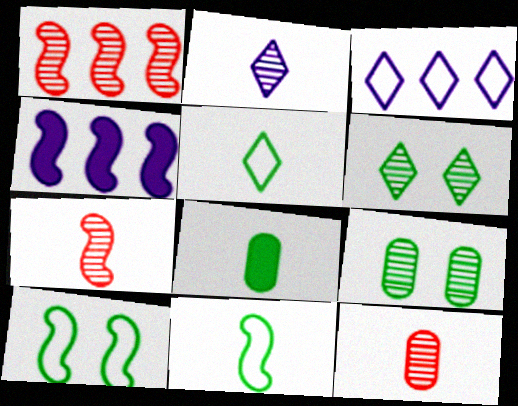[[1, 2, 9], 
[4, 7, 10]]